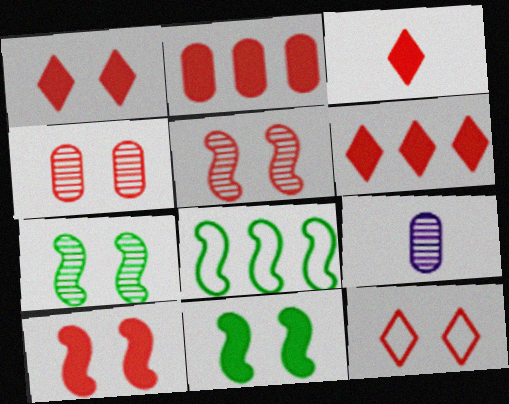[[1, 3, 6], 
[1, 8, 9], 
[2, 3, 10], 
[4, 10, 12]]